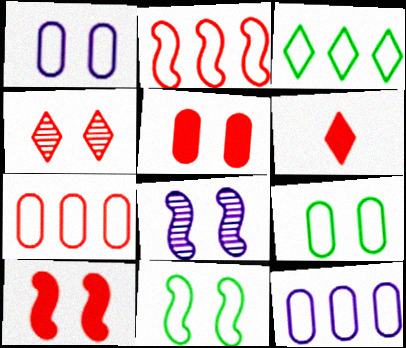[[2, 3, 12], 
[8, 10, 11]]